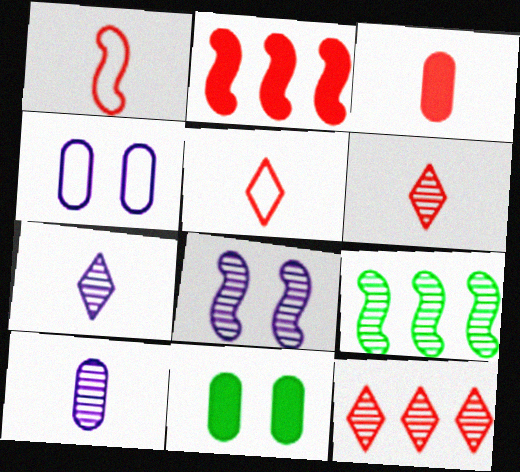[[1, 3, 6]]